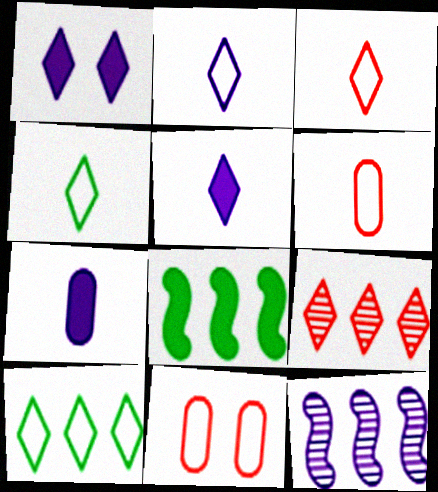[[1, 4, 9], 
[2, 3, 4]]